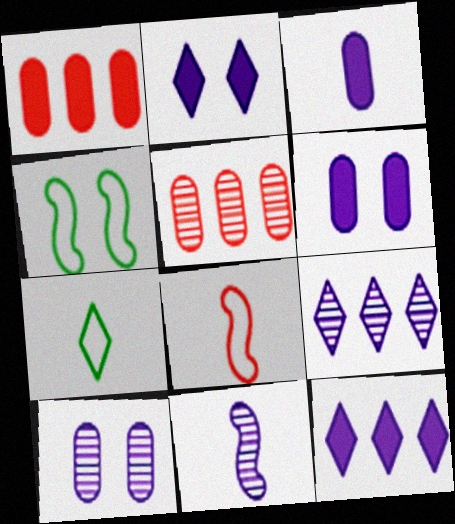[[9, 10, 11]]